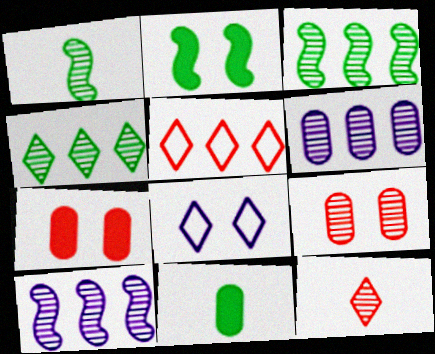[[2, 8, 9]]